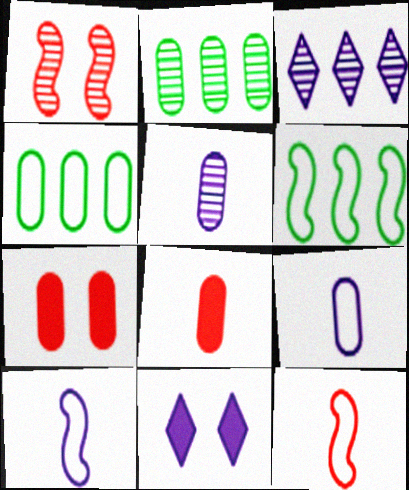[[2, 7, 9], 
[2, 11, 12], 
[4, 5, 7]]